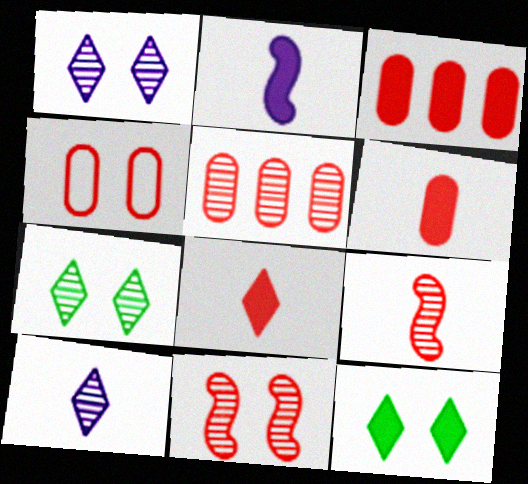[[2, 3, 12], 
[4, 5, 6]]